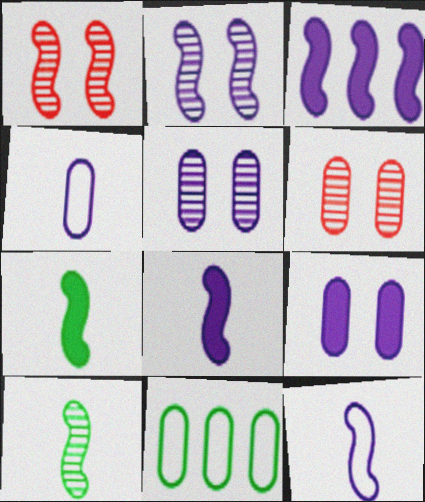[[2, 3, 12]]